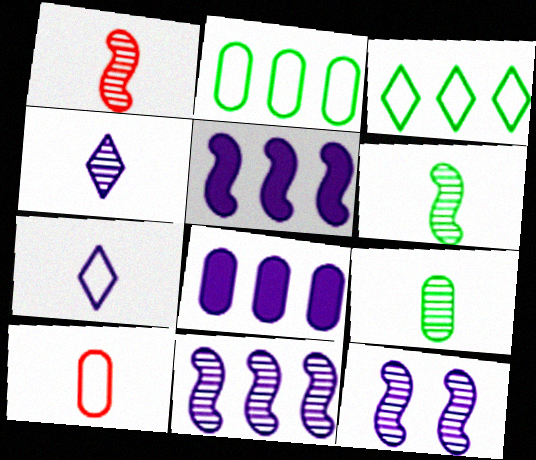[[1, 4, 9], 
[7, 8, 12]]